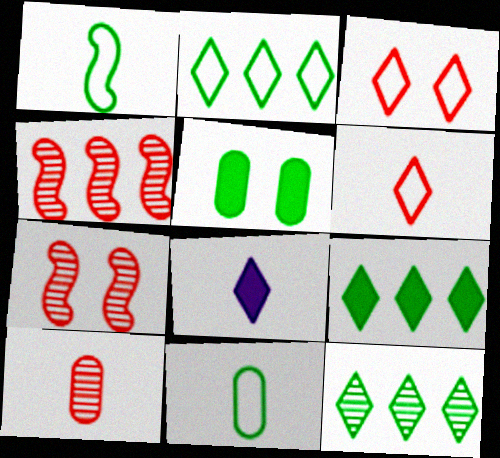[[1, 5, 12], 
[1, 8, 10], 
[2, 9, 12], 
[3, 8, 12]]